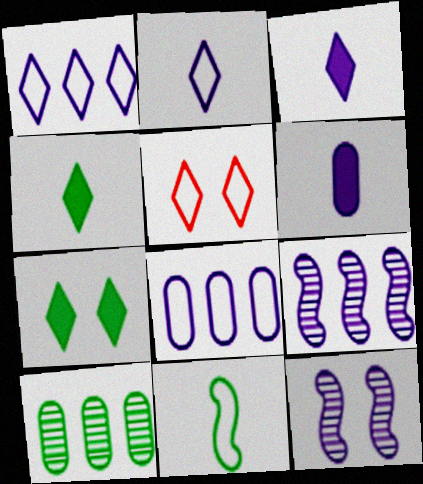[[1, 6, 12], 
[3, 8, 12], 
[5, 8, 11], 
[7, 10, 11]]